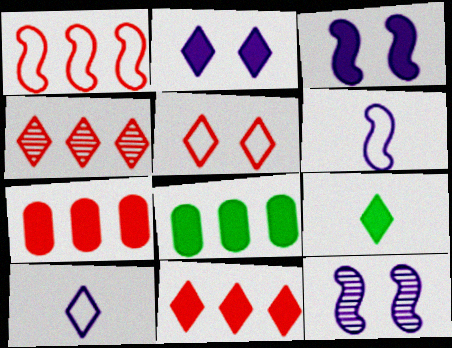[[1, 4, 7], 
[2, 9, 11], 
[3, 7, 9]]